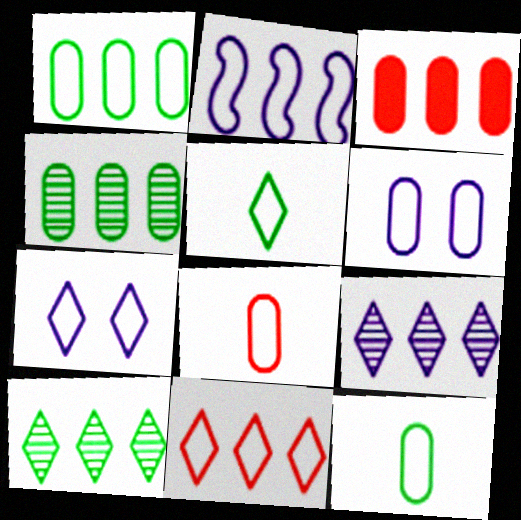[[1, 2, 11], 
[1, 6, 8], 
[2, 3, 10], 
[5, 7, 11]]